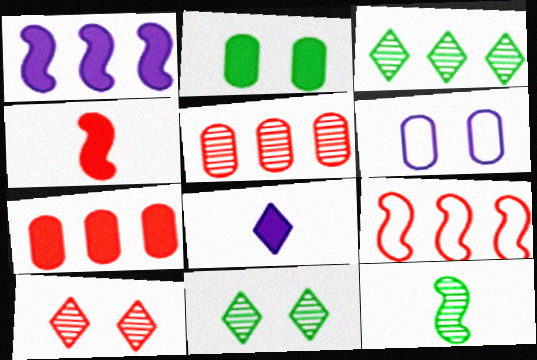[[3, 4, 6]]